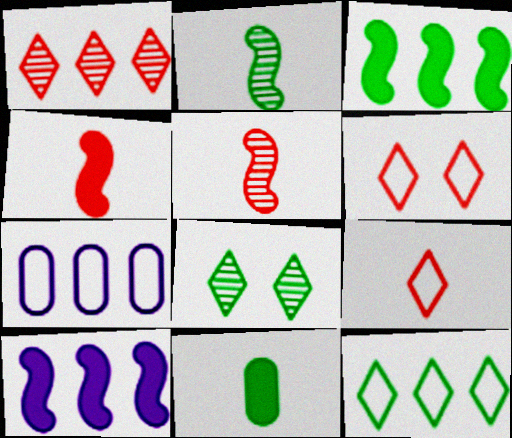[[1, 3, 7], 
[4, 7, 8]]